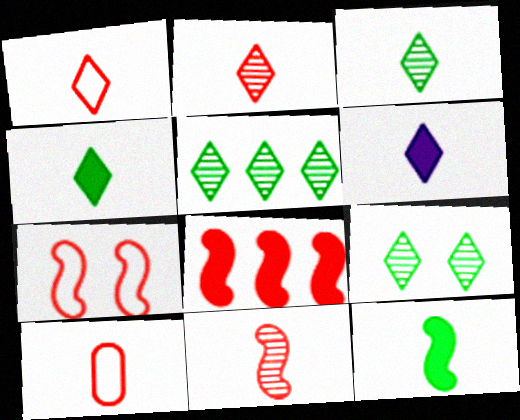[[1, 3, 6], 
[3, 5, 9], 
[7, 8, 11]]